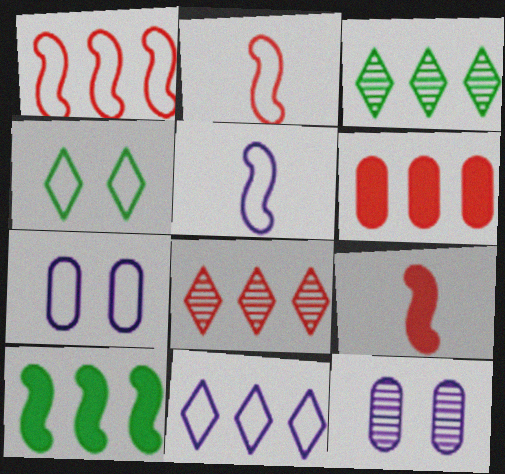[[1, 6, 8], 
[3, 7, 9], 
[5, 7, 11]]